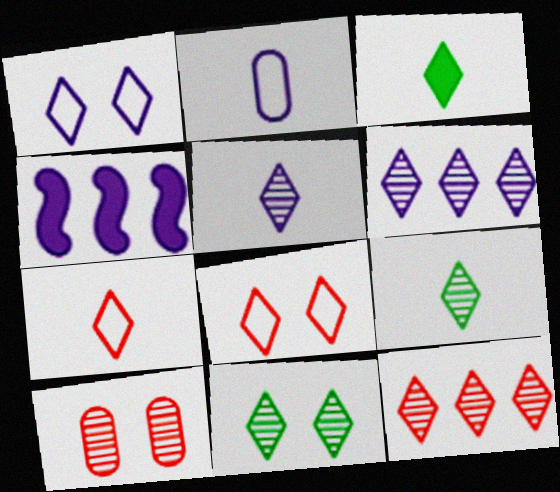[[1, 3, 12], 
[3, 5, 7], 
[3, 6, 8], 
[5, 11, 12]]